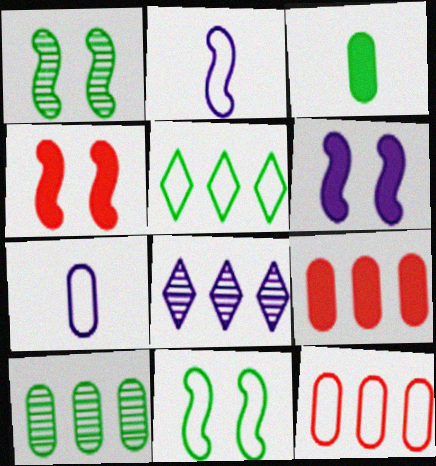[[1, 3, 5], 
[6, 7, 8]]